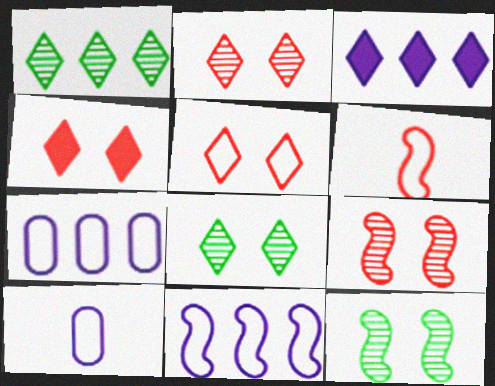[[2, 4, 5]]